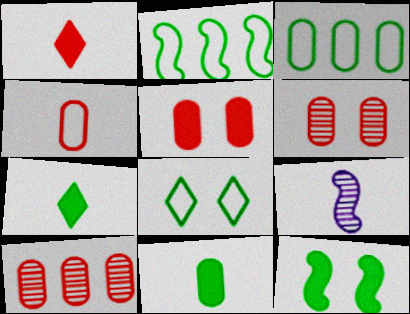[[4, 5, 10], 
[4, 7, 9]]